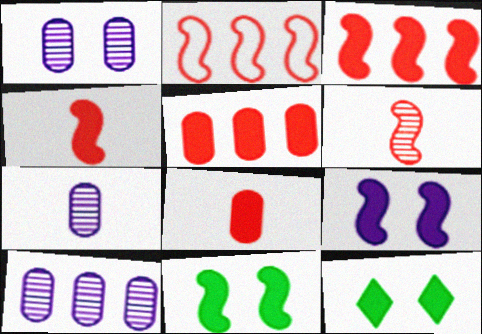[[1, 7, 10], 
[2, 7, 12]]